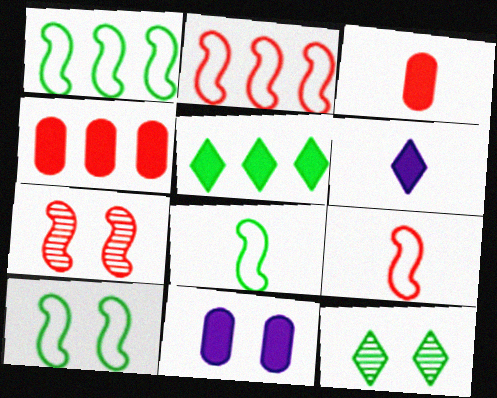[[1, 8, 10]]